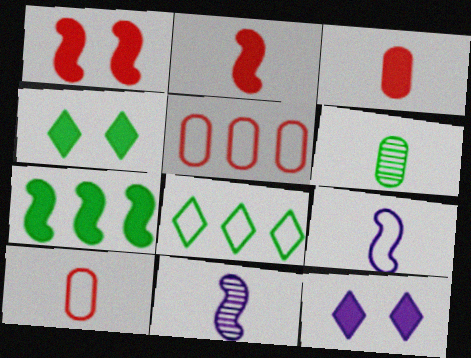[[3, 7, 12], 
[4, 5, 11]]